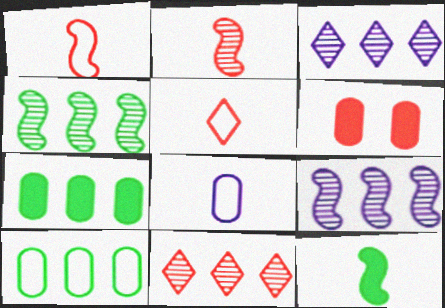[[1, 6, 11]]